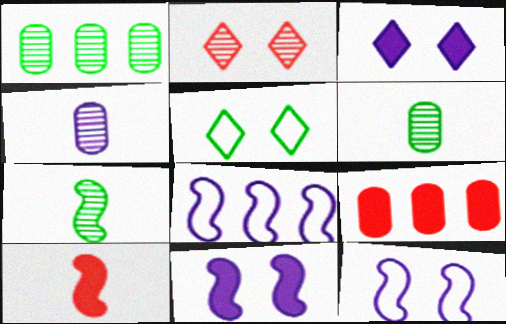[[2, 3, 5], 
[3, 4, 8]]